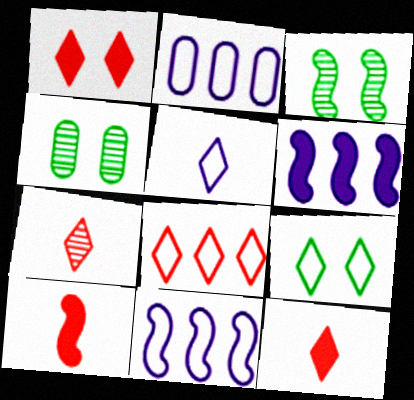[[1, 7, 8], 
[2, 3, 12], 
[3, 10, 11], 
[4, 11, 12], 
[5, 8, 9]]